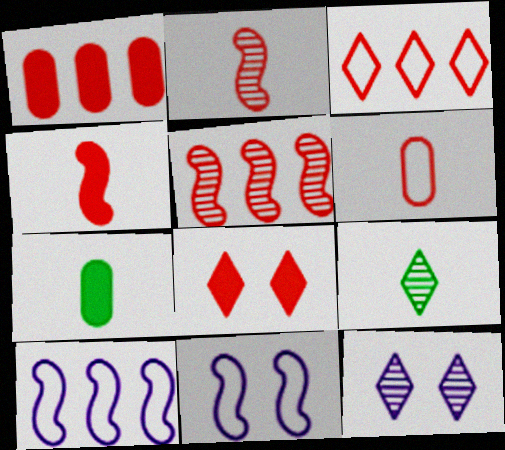[[1, 3, 5], 
[1, 4, 8], 
[1, 9, 11], 
[5, 6, 8]]